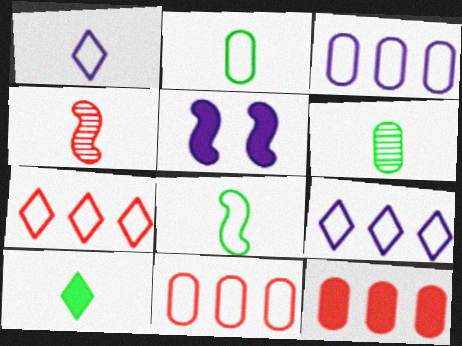[[5, 6, 7], 
[5, 10, 12], 
[6, 8, 10]]